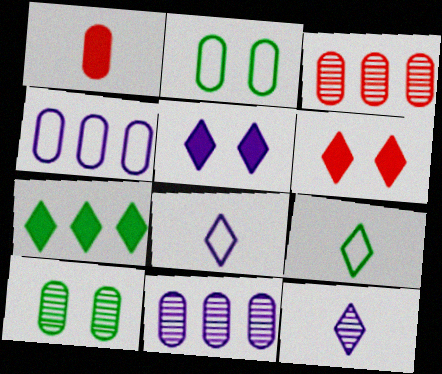[[1, 2, 11], 
[1, 4, 10]]